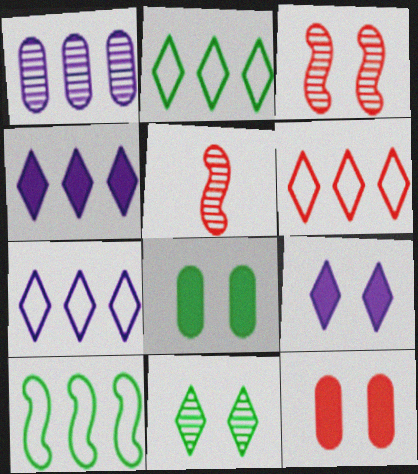[[1, 5, 11], 
[2, 6, 7], 
[5, 6, 12], 
[5, 7, 8]]